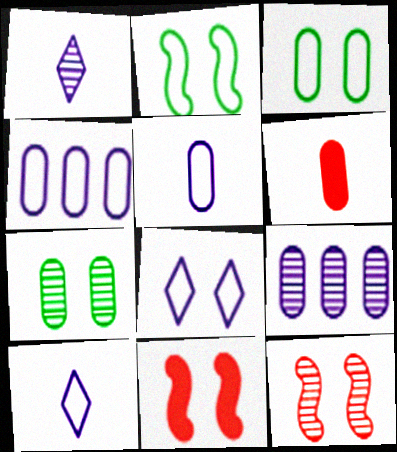[[3, 6, 9], 
[4, 6, 7], 
[7, 8, 11]]